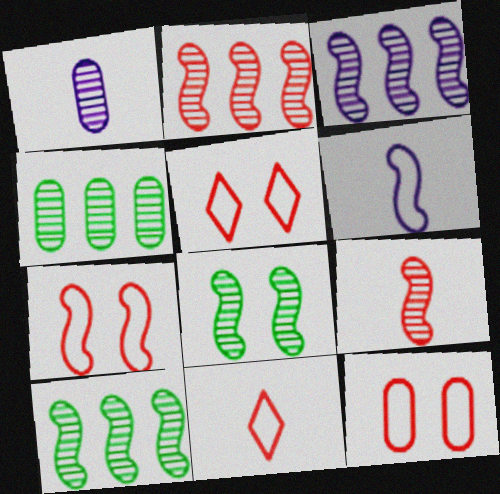[[2, 3, 10], 
[3, 8, 9], 
[5, 7, 12]]